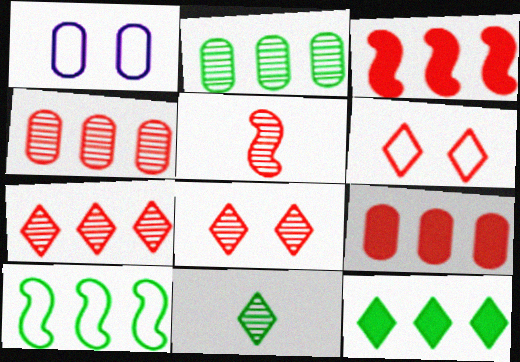[[1, 3, 11], 
[1, 5, 12], 
[2, 10, 12], 
[4, 5, 8], 
[5, 6, 9]]